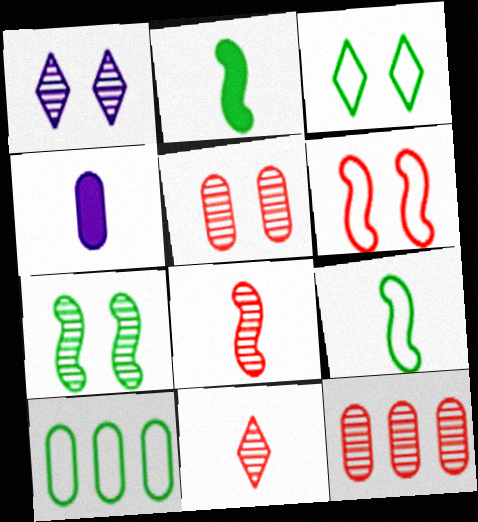[[1, 5, 7], 
[3, 9, 10], 
[4, 5, 10], 
[4, 9, 11]]